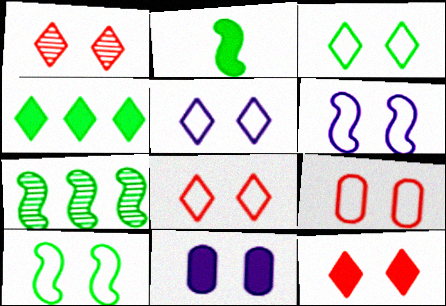[[1, 8, 12], 
[1, 10, 11], 
[2, 7, 10], 
[3, 5, 8], 
[3, 6, 9], 
[5, 9, 10]]